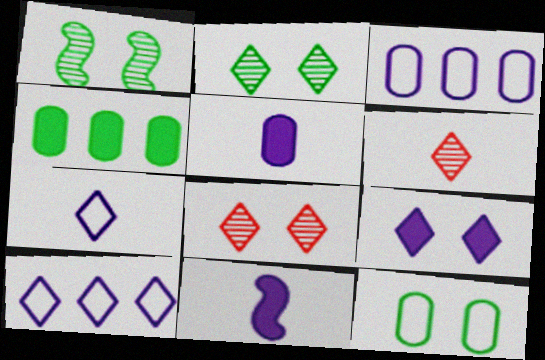[]